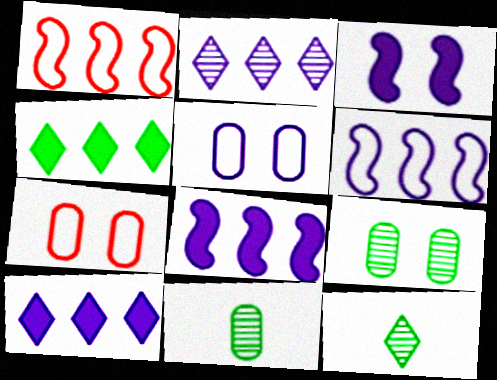[[7, 8, 12]]